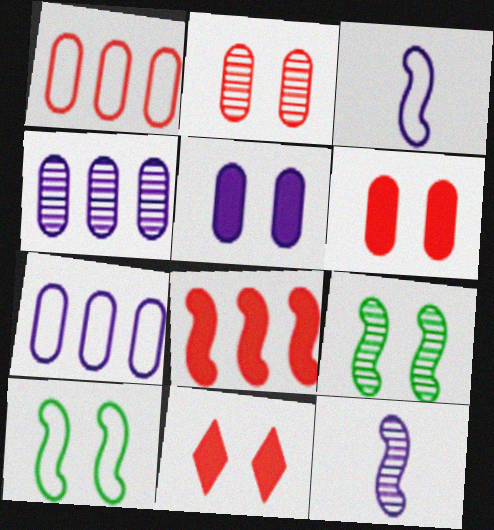[[3, 8, 9], 
[8, 10, 12]]